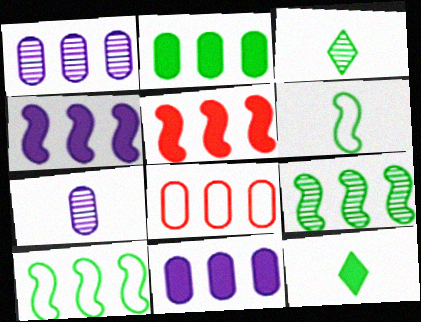[[1, 2, 8]]